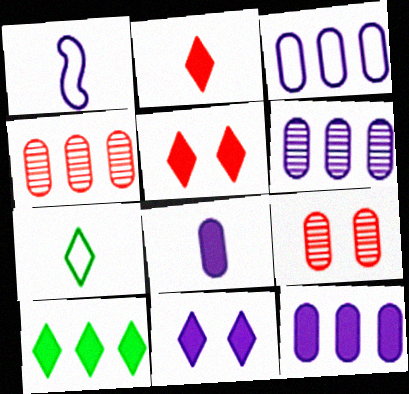[[1, 6, 11], 
[1, 9, 10], 
[2, 10, 11], 
[3, 6, 12]]